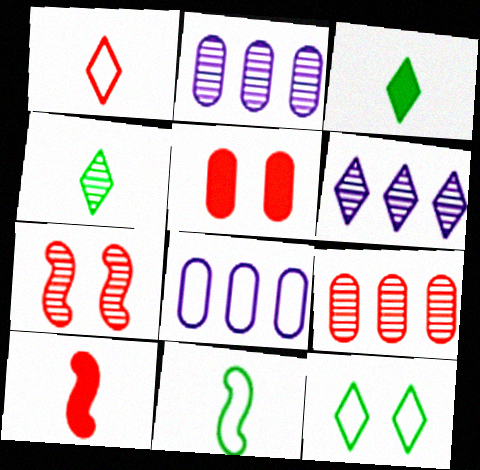[[2, 4, 7], 
[2, 10, 12], 
[3, 7, 8], 
[5, 6, 11]]